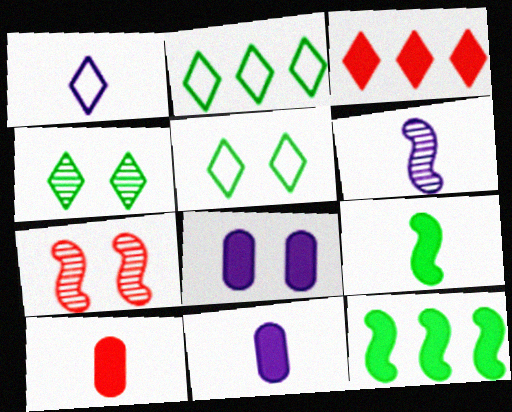[[1, 3, 4], 
[1, 6, 11], 
[2, 7, 11], 
[3, 8, 9], 
[5, 7, 8]]